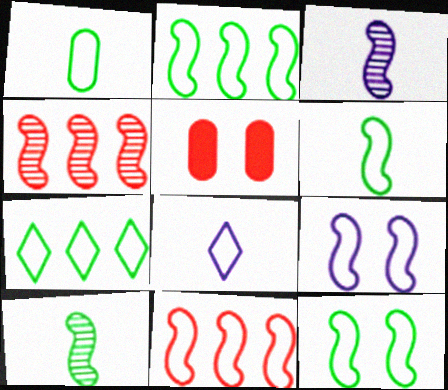[[1, 7, 12], 
[2, 6, 12], 
[3, 5, 7], 
[6, 9, 11]]